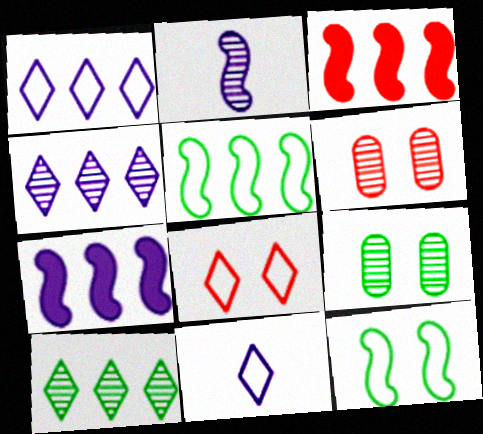[[2, 3, 12], 
[2, 6, 10], 
[3, 9, 11]]